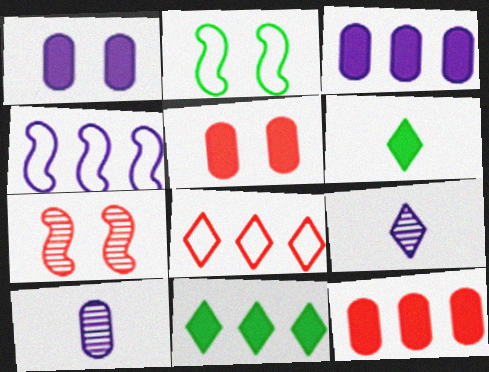[[1, 4, 9], 
[2, 9, 12]]